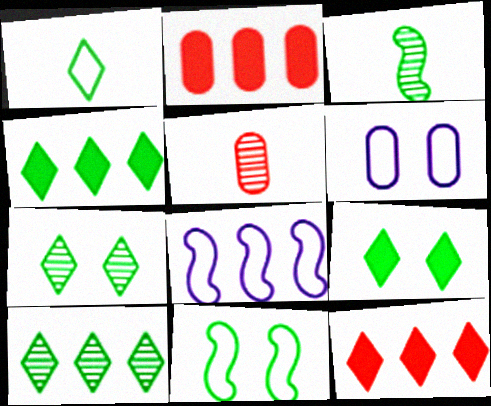[[1, 4, 7], 
[1, 9, 10], 
[2, 8, 10], 
[3, 6, 12], 
[5, 8, 9]]